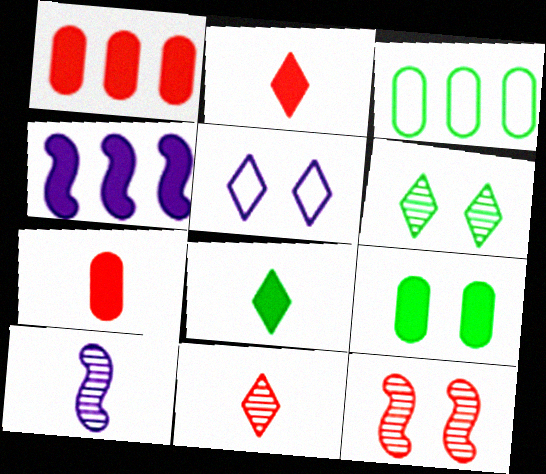[[2, 4, 9], 
[5, 9, 12]]